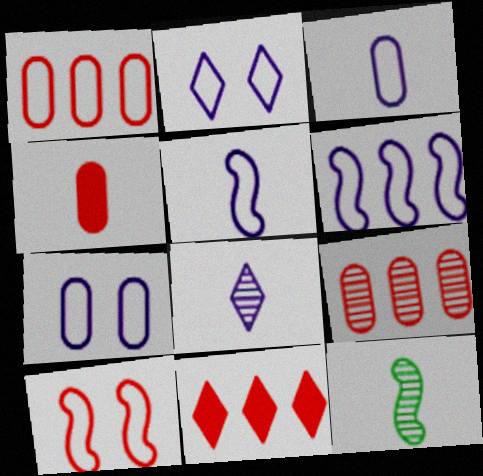[[2, 3, 6], 
[7, 11, 12]]